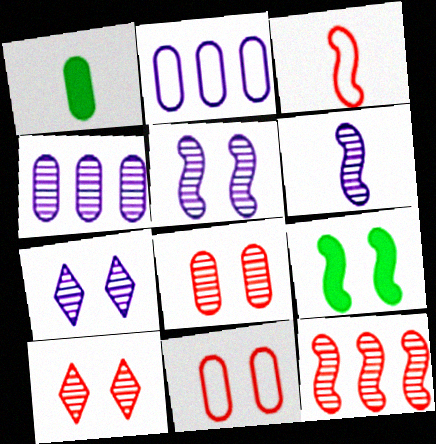[[1, 2, 8], 
[1, 4, 11], 
[4, 6, 7], 
[7, 9, 11]]